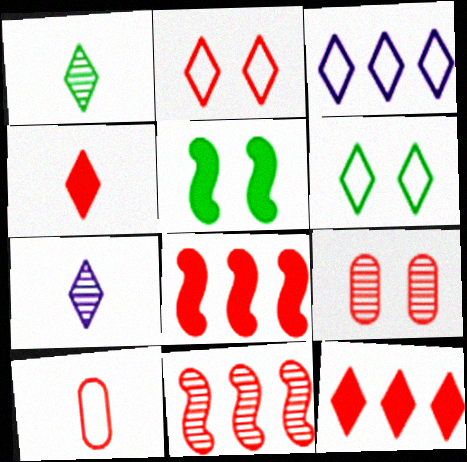[[6, 7, 12]]